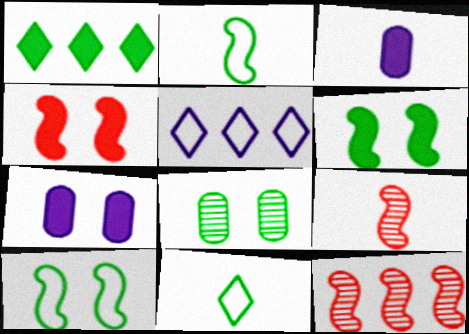[[1, 2, 8], 
[1, 3, 4], 
[3, 9, 11], 
[7, 11, 12]]